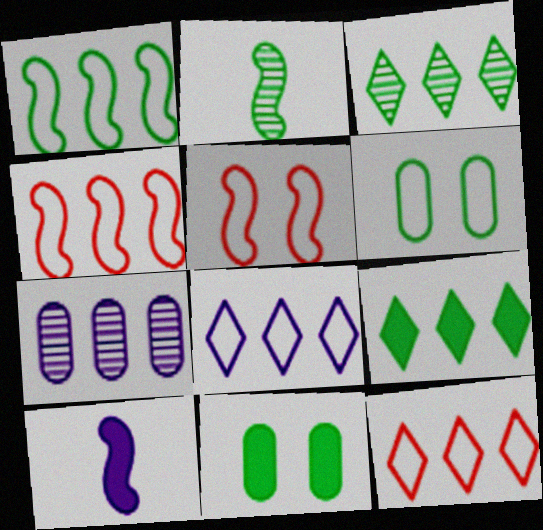[[2, 6, 9], 
[4, 7, 9]]